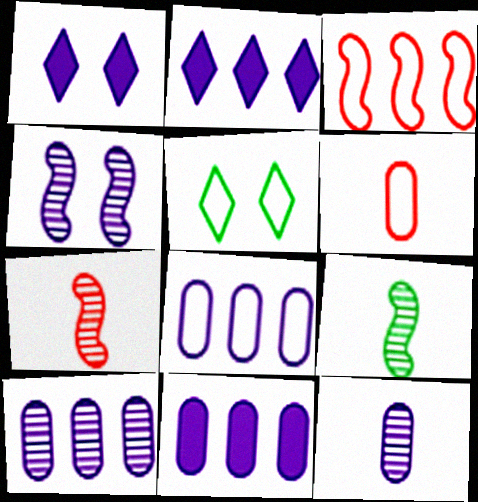[[5, 7, 11], 
[8, 10, 11]]